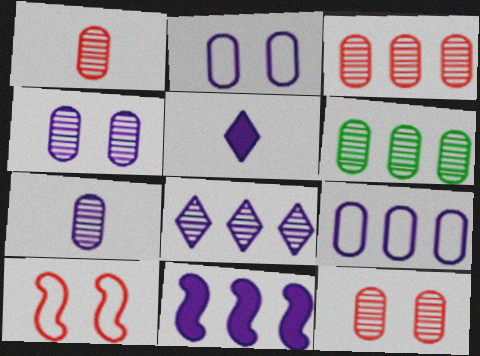[[1, 3, 12], 
[1, 4, 6], 
[5, 6, 10], 
[6, 7, 12], 
[8, 9, 11]]